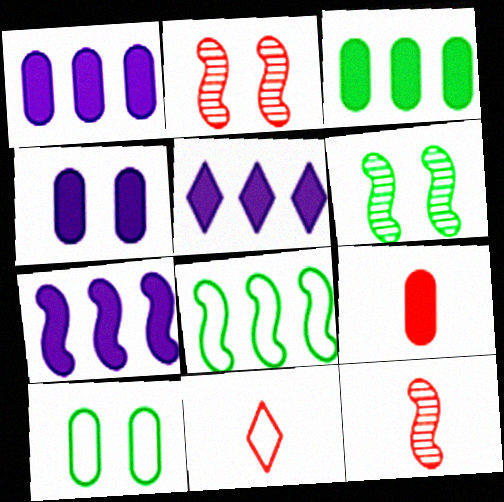[[1, 5, 7], 
[1, 6, 11], 
[3, 4, 9], 
[5, 10, 12], 
[9, 11, 12]]